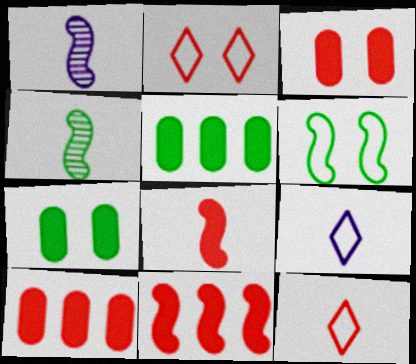[[1, 2, 5], 
[1, 6, 11]]